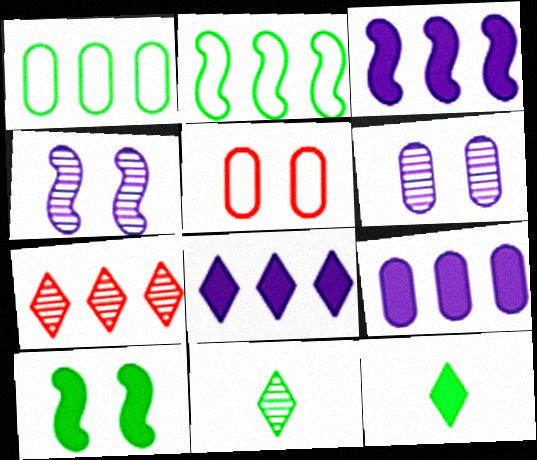[[1, 3, 7], 
[1, 10, 11], 
[2, 7, 9], 
[3, 5, 11], 
[3, 8, 9]]